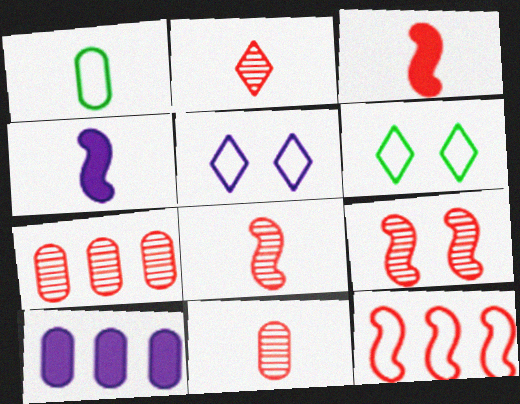[[1, 2, 4], 
[1, 5, 12], 
[2, 7, 9], 
[2, 8, 11], 
[3, 9, 12], 
[4, 6, 7], 
[6, 8, 10]]